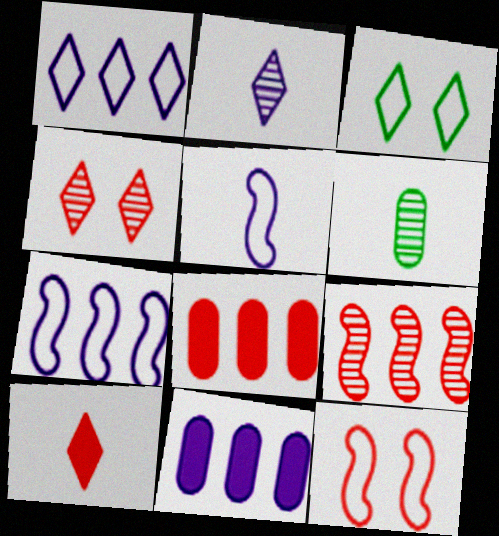[[5, 6, 10]]